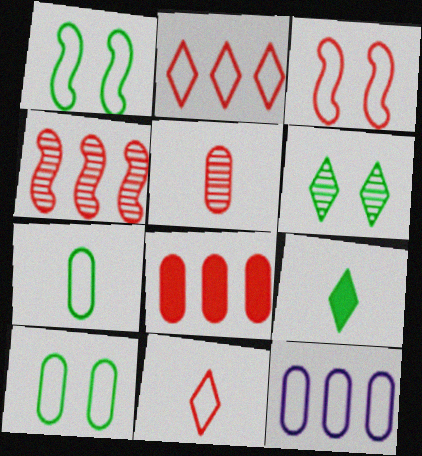[[1, 11, 12], 
[2, 4, 8]]